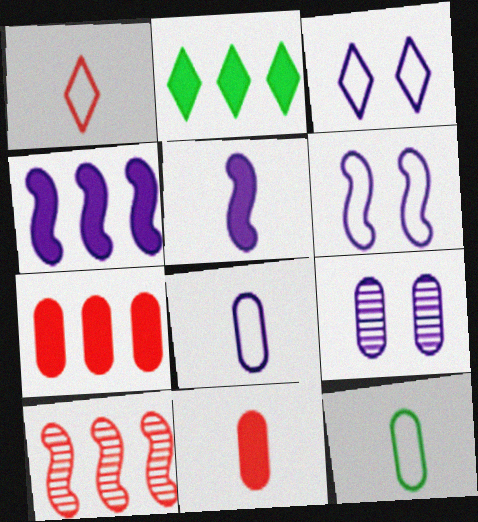[[2, 4, 7], 
[7, 9, 12]]